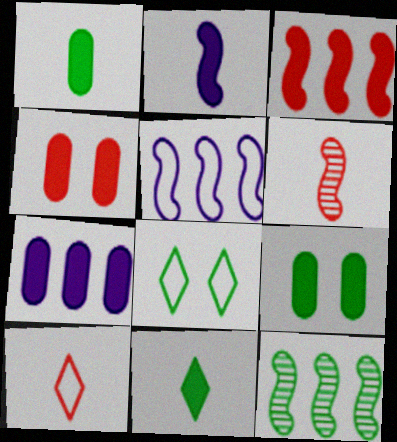[[1, 4, 7], 
[1, 8, 12], 
[3, 5, 12], 
[6, 7, 8]]